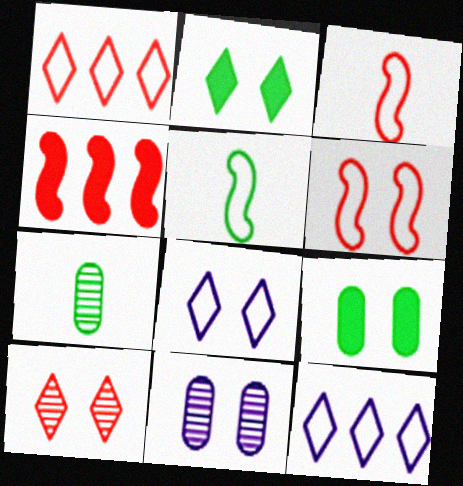[[2, 6, 11], 
[2, 8, 10], 
[4, 7, 8]]